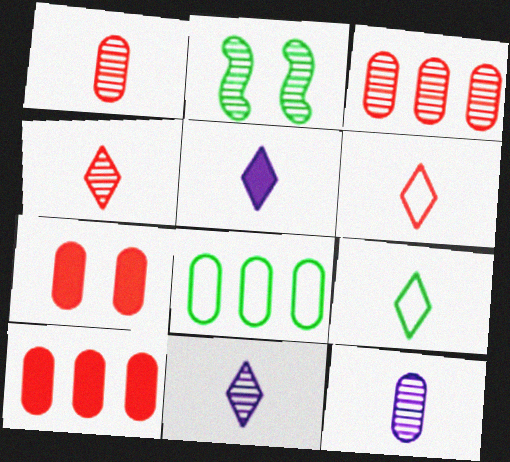[[2, 3, 11], 
[4, 5, 9], 
[7, 8, 12]]